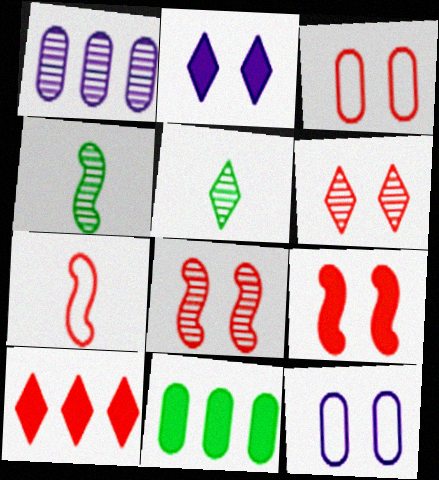[[1, 4, 6], 
[1, 5, 8], 
[3, 6, 9], 
[4, 10, 12]]